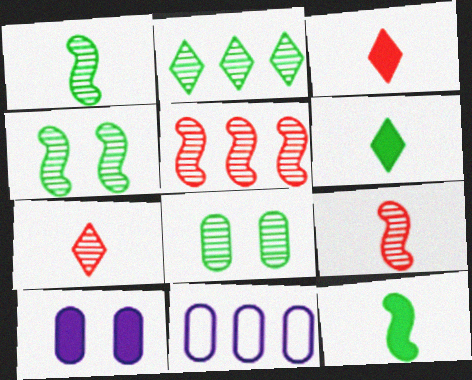[[1, 2, 8], 
[3, 4, 11]]